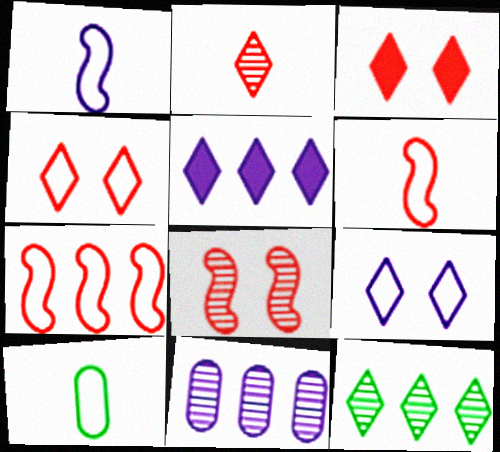[[5, 8, 10], 
[7, 9, 10]]